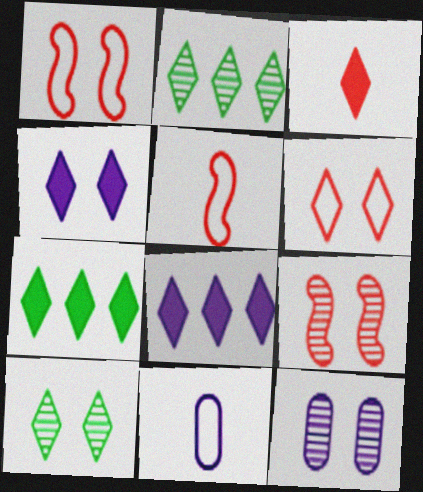[[3, 4, 7], 
[4, 6, 10], 
[5, 7, 12], 
[7, 9, 11], 
[9, 10, 12]]